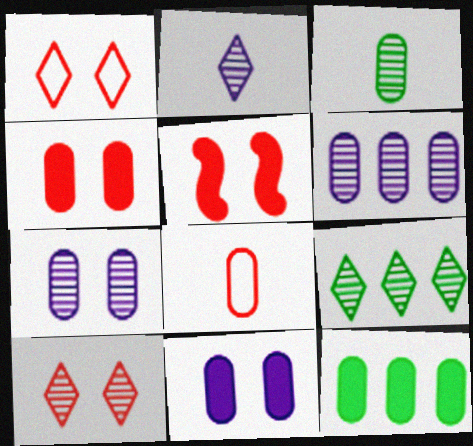[[2, 9, 10], 
[7, 8, 12]]